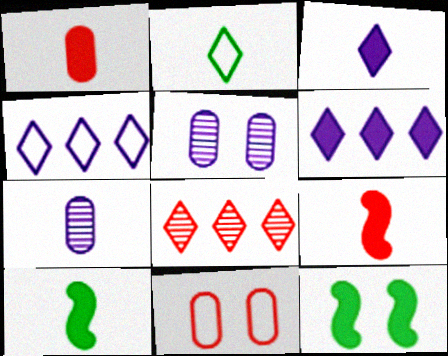[[1, 3, 10], 
[1, 6, 12], 
[2, 7, 9], 
[8, 9, 11]]